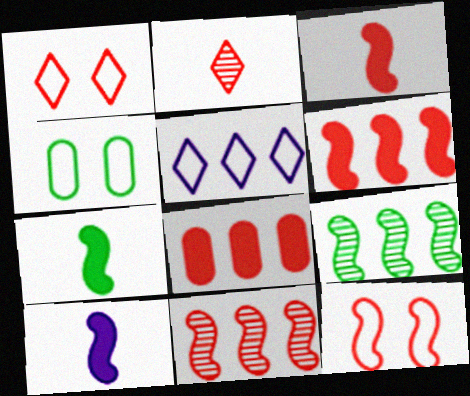[[2, 8, 12], 
[3, 7, 10], 
[3, 11, 12], 
[5, 8, 9], 
[9, 10, 12]]